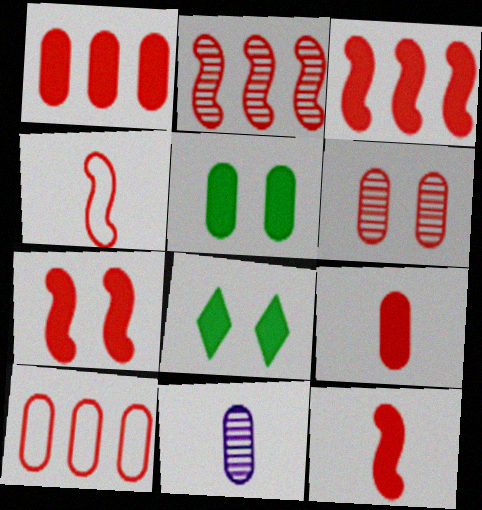[[2, 4, 7], 
[3, 7, 12], 
[5, 10, 11], 
[6, 9, 10]]